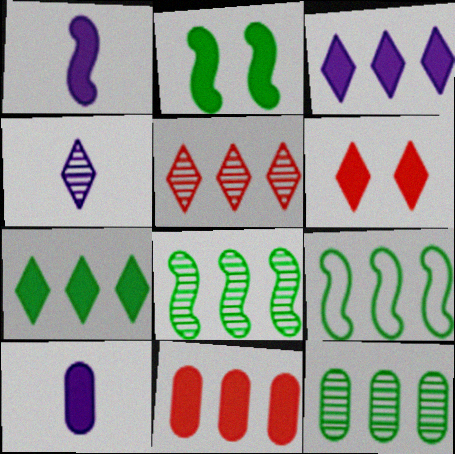[[7, 9, 12]]